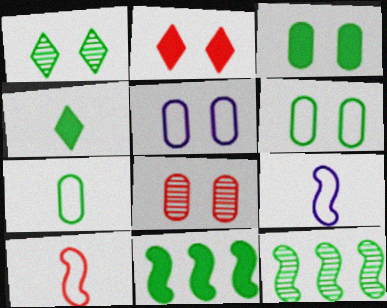[[1, 7, 11], 
[3, 4, 11], 
[3, 5, 8], 
[4, 6, 12]]